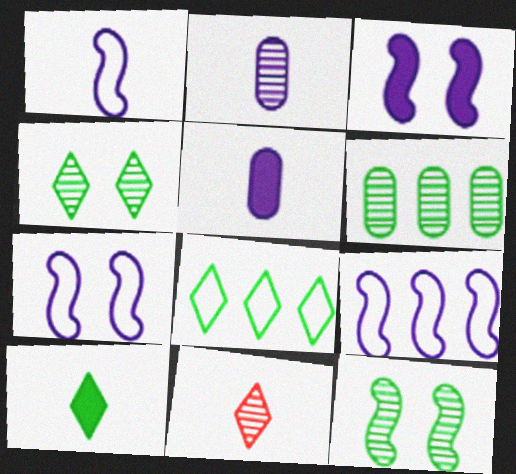[[1, 7, 9], 
[4, 8, 10]]